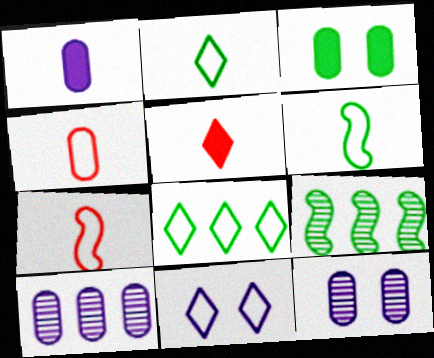[[2, 3, 9], 
[3, 4, 10]]